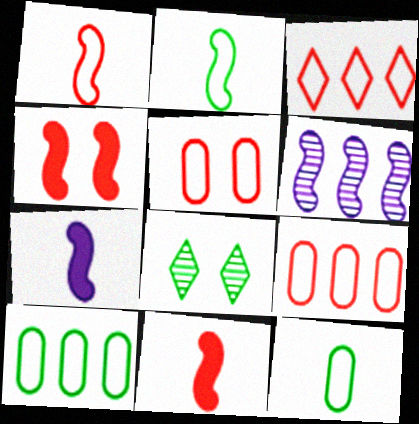[[1, 3, 5], 
[2, 4, 6], 
[7, 8, 9]]